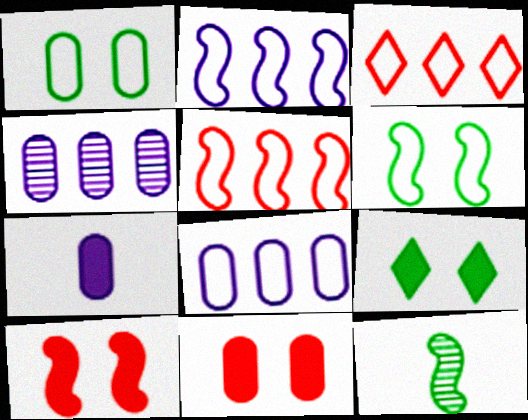[[2, 10, 12]]